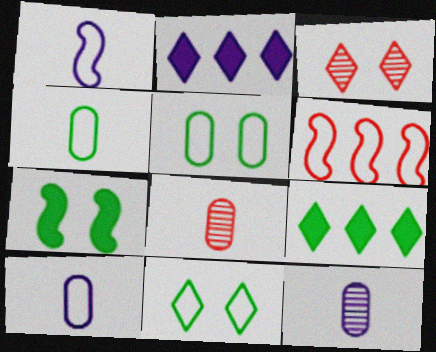[[6, 10, 11]]